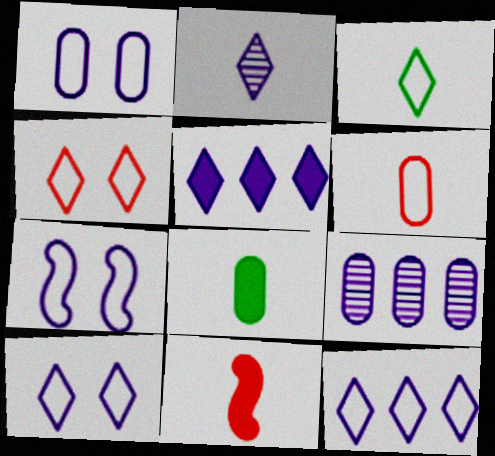[[1, 7, 10], 
[2, 5, 10], 
[3, 4, 12]]